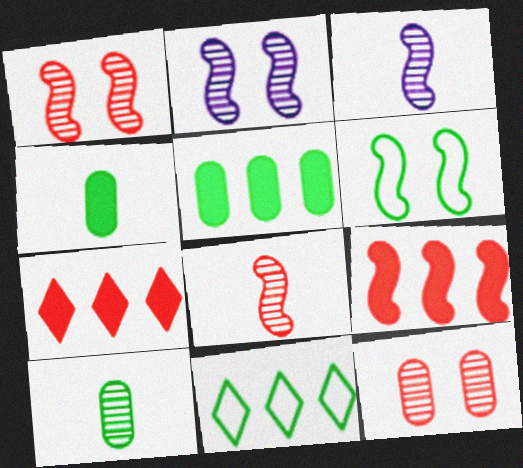[[3, 6, 9]]